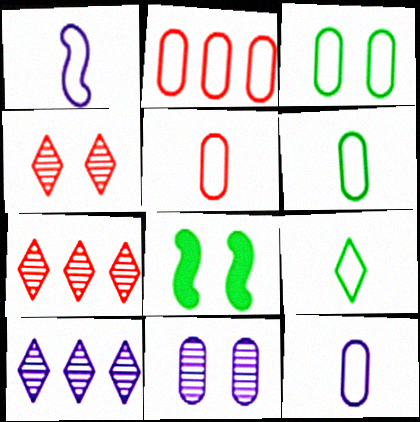[[1, 5, 9], 
[2, 3, 12], 
[5, 6, 12], 
[5, 8, 10], 
[7, 8, 12]]